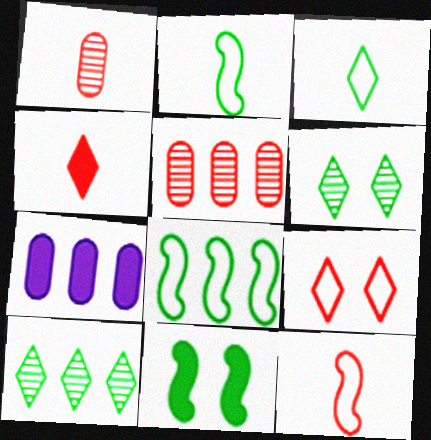[[1, 4, 12], 
[4, 7, 11], 
[6, 7, 12]]